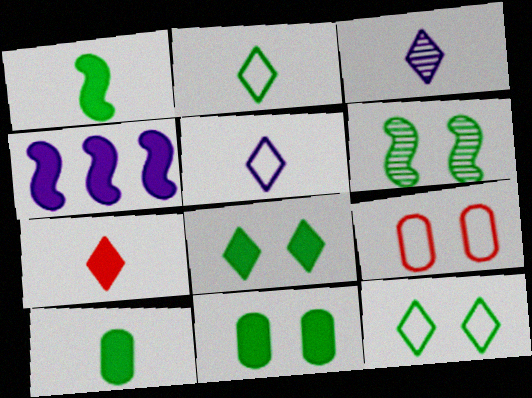[[2, 3, 7], 
[4, 7, 11], 
[6, 11, 12]]